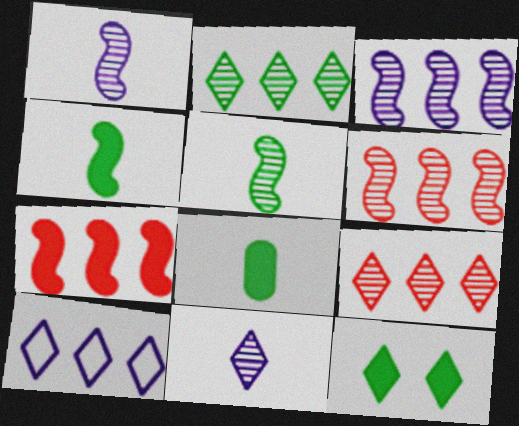[]